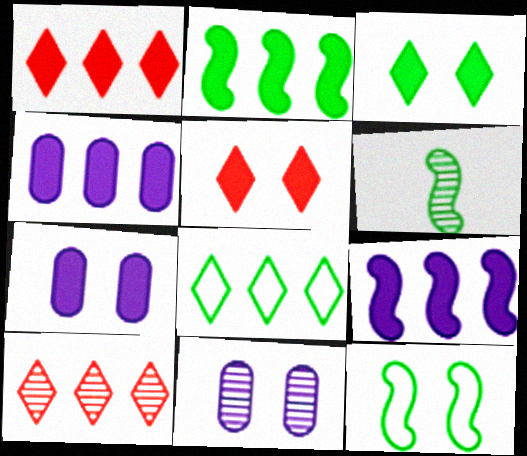[[1, 2, 4], 
[2, 6, 12], 
[5, 11, 12], 
[6, 10, 11]]